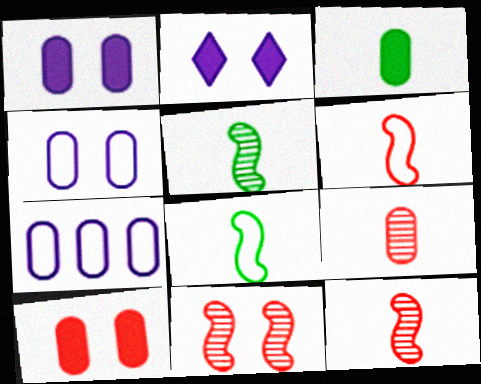[]